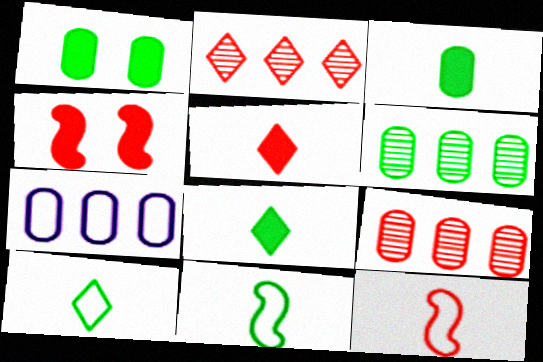[]